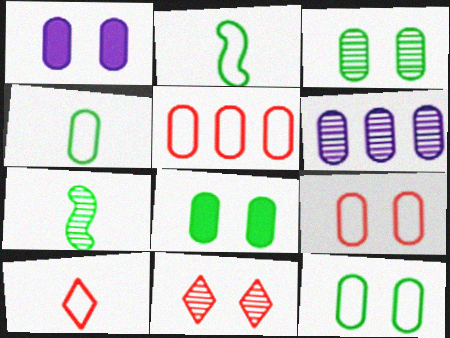[[1, 3, 9], 
[3, 8, 12], 
[6, 7, 11]]